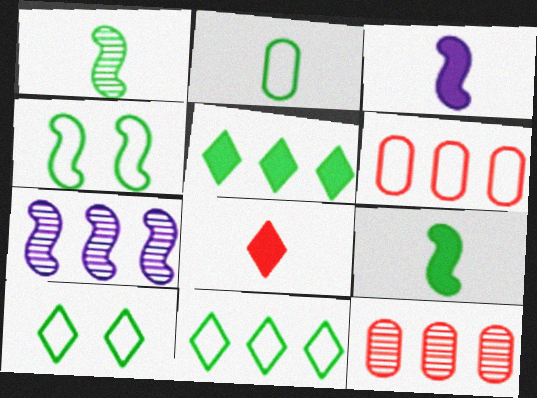[[2, 4, 11], 
[3, 10, 12], 
[5, 6, 7]]